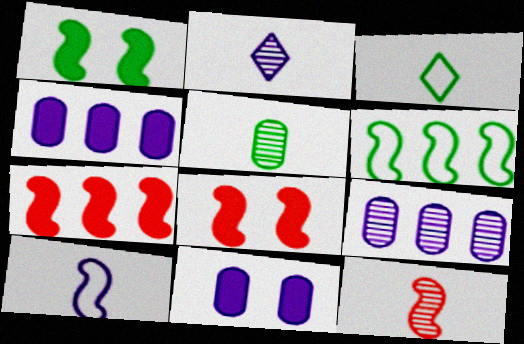[[2, 5, 12], 
[3, 8, 9]]